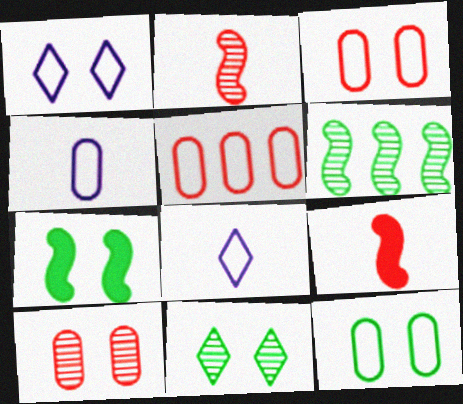[[1, 7, 10], 
[4, 5, 12], 
[7, 11, 12]]